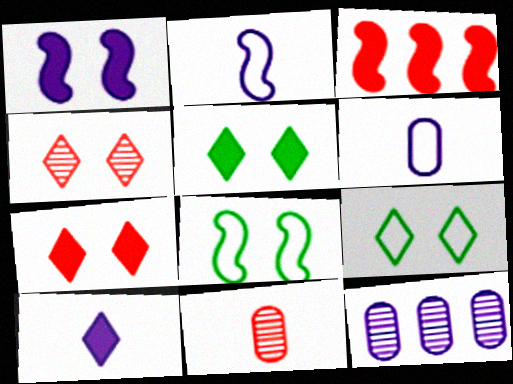[]